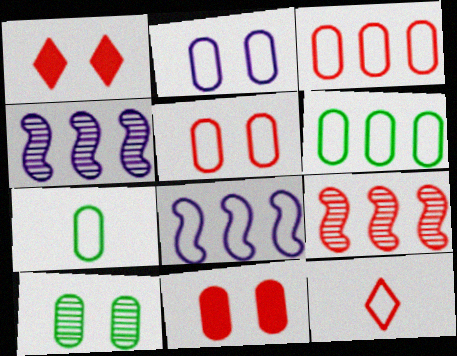[[1, 4, 7], 
[2, 3, 7], 
[2, 10, 11], 
[9, 11, 12]]